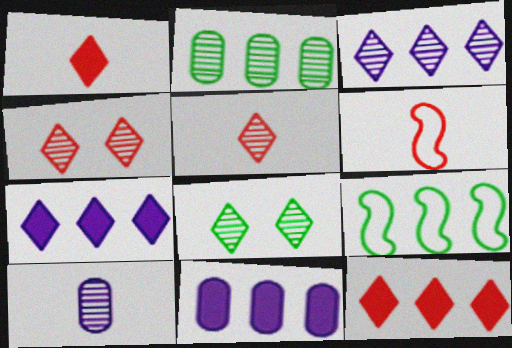[[3, 5, 8], 
[6, 8, 11]]